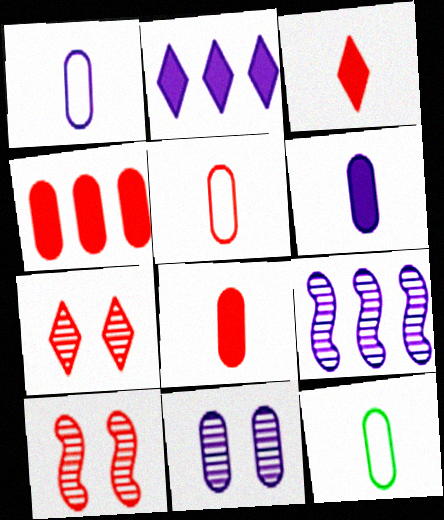[[1, 5, 12], 
[2, 10, 12], 
[4, 11, 12]]